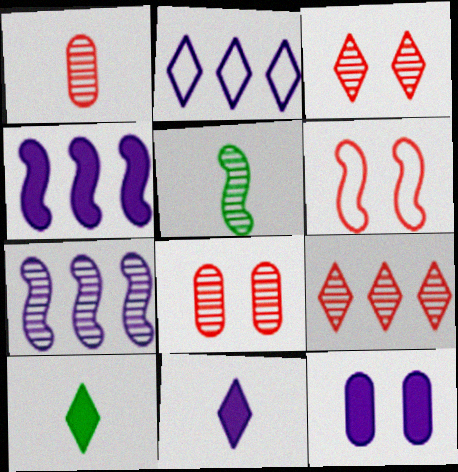[[2, 3, 10], 
[4, 5, 6], 
[4, 11, 12]]